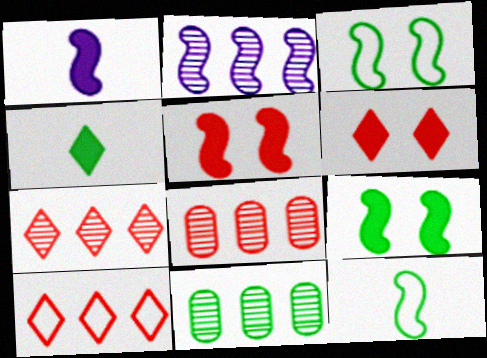[[2, 5, 12], 
[2, 7, 11], 
[3, 4, 11]]